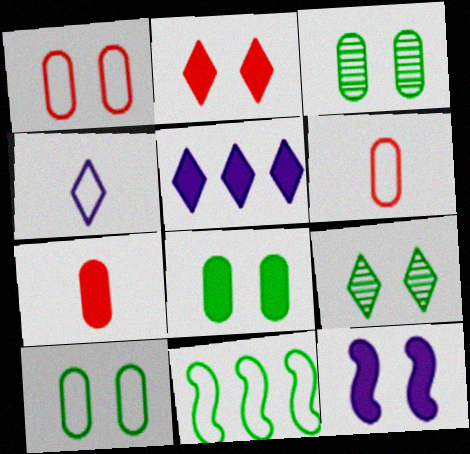[[1, 4, 11], 
[1, 9, 12], 
[2, 8, 12], 
[3, 8, 10]]